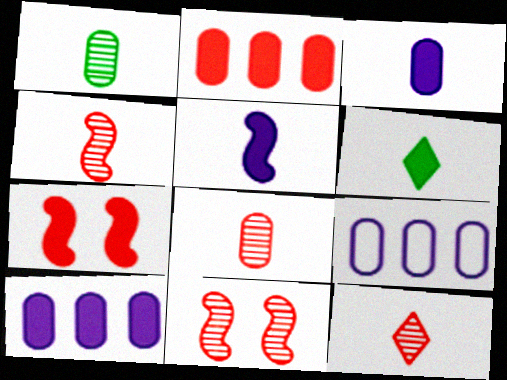[[4, 8, 12], 
[6, 7, 10], 
[6, 9, 11]]